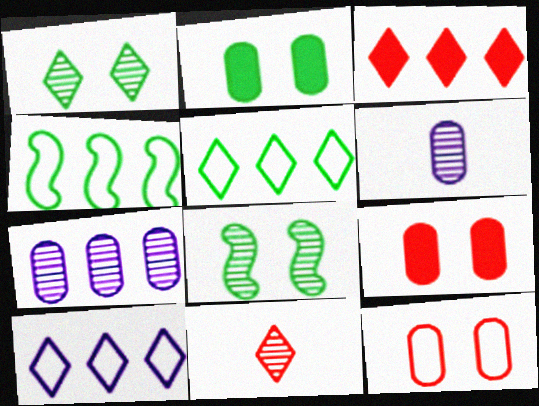[[3, 4, 7], 
[7, 8, 11]]